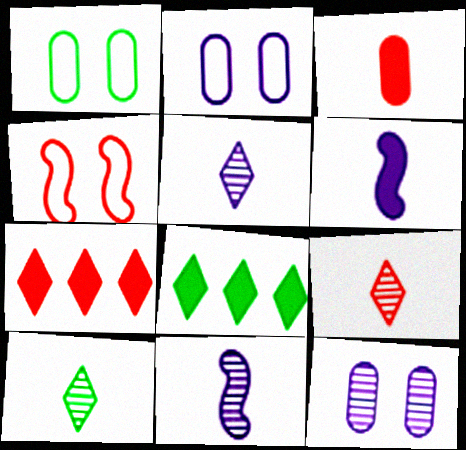[[1, 7, 11], 
[5, 9, 10]]